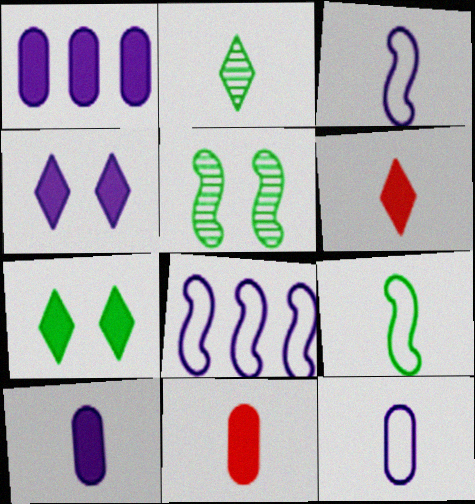[[2, 3, 11]]